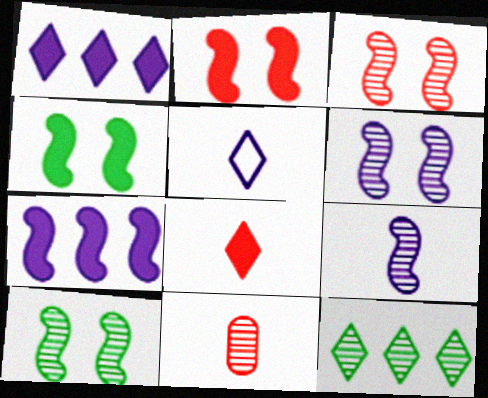[[3, 6, 10], 
[6, 11, 12]]